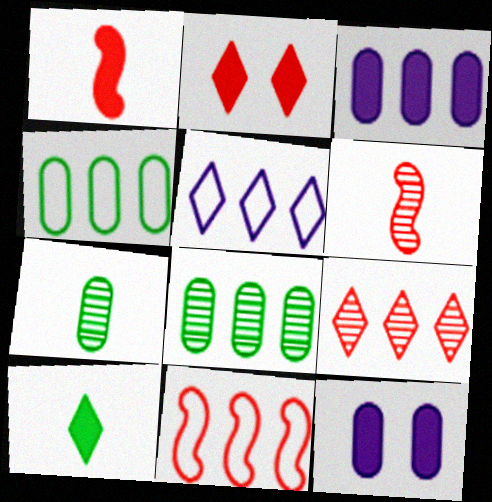[[4, 5, 11]]